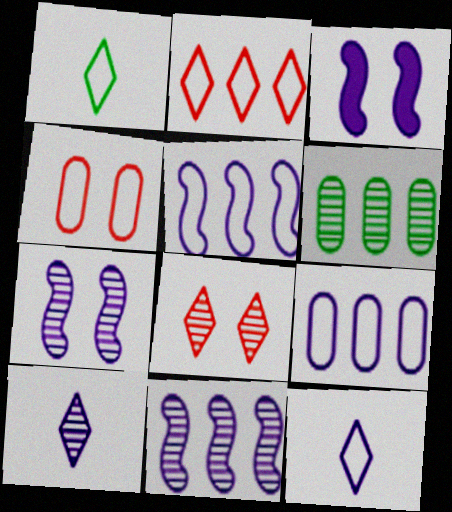[[1, 4, 5], 
[3, 9, 10]]